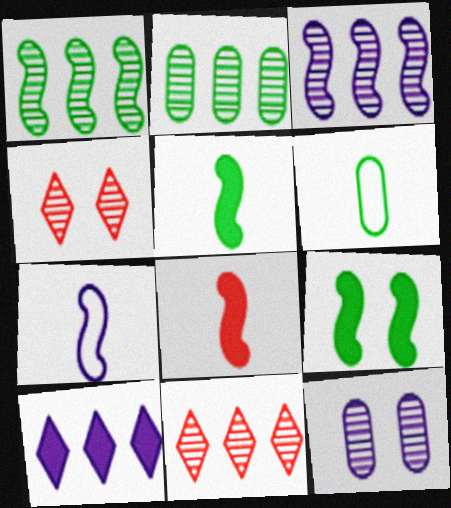[[2, 3, 11], 
[7, 10, 12]]